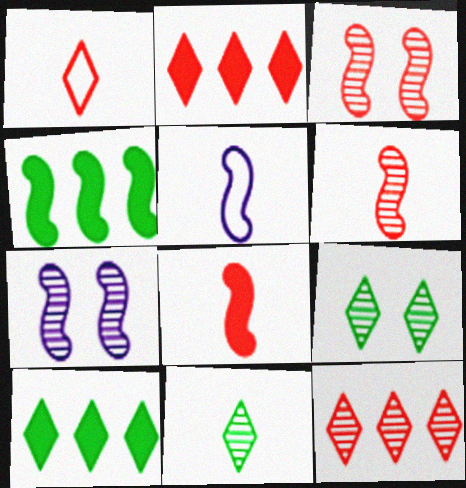[[3, 4, 5]]